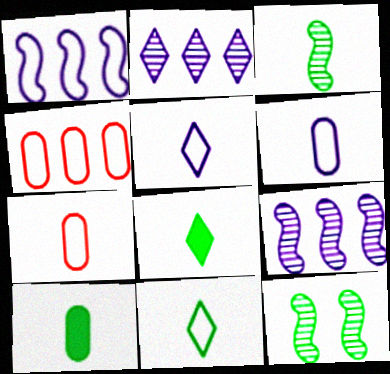[[3, 10, 11]]